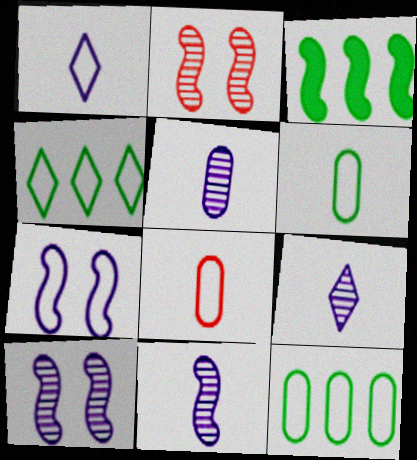[[4, 7, 8], 
[5, 9, 11]]